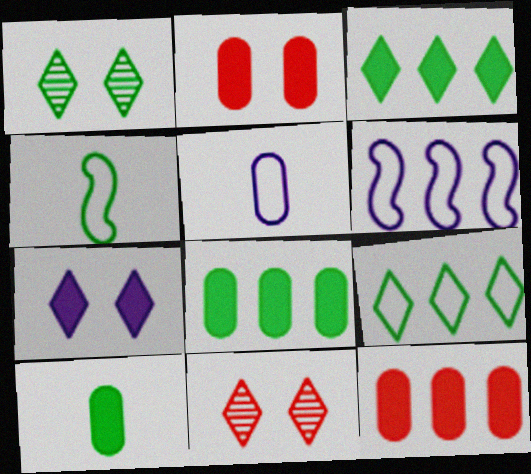[[1, 4, 8], 
[6, 10, 11]]